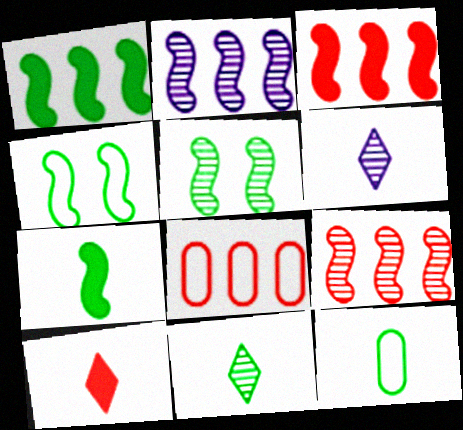[[7, 11, 12]]